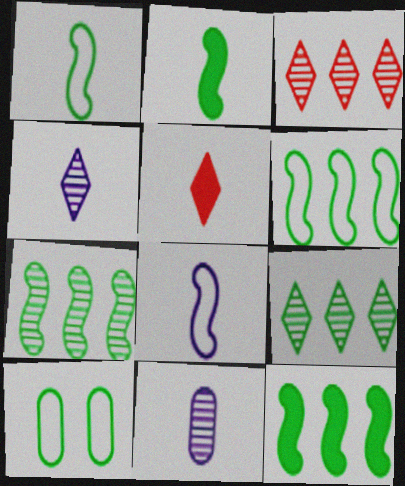[[1, 5, 11], 
[2, 9, 10], 
[6, 7, 12]]